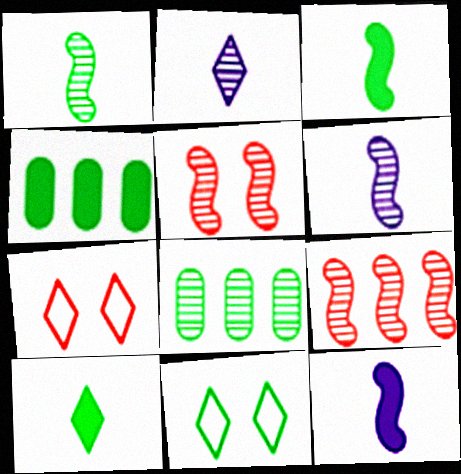[[1, 4, 11], 
[2, 5, 8], 
[3, 8, 11], 
[4, 6, 7], 
[7, 8, 12]]